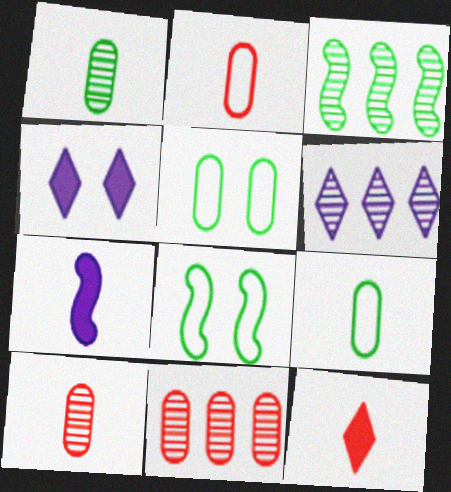[[2, 3, 4], 
[3, 6, 11]]